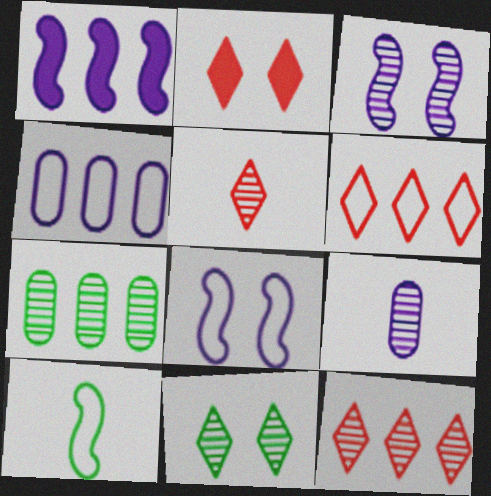[[1, 6, 7], 
[2, 5, 6], 
[3, 5, 7]]